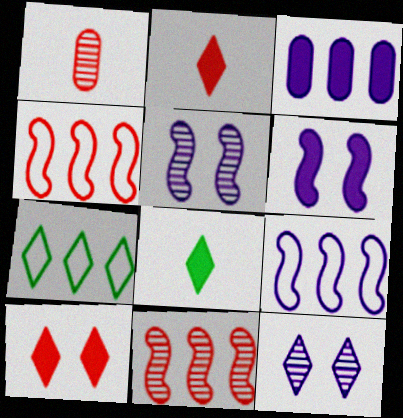[[1, 4, 10], 
[1, 6, 7], 
[2, 7, 12], 
[3, 7, 11]]